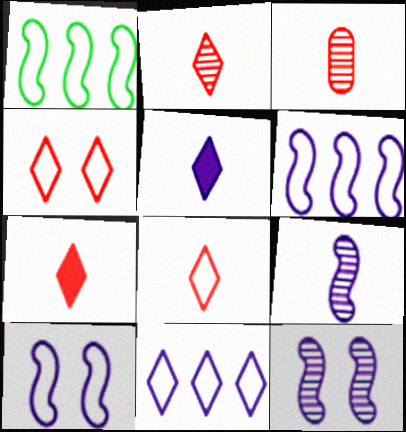[[2, 7, 8]]